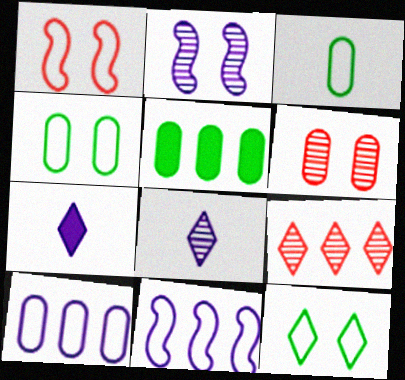[[1, 5, 8], 
[2, 7, 10], 
[5, 9, 11], 
[7, 9, 12]]